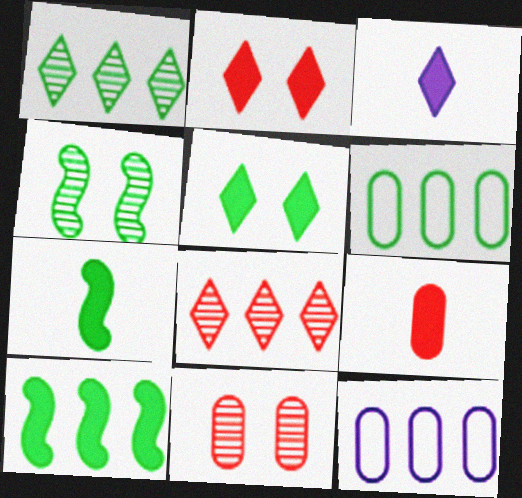[[1, 6, 10], 
[3, 7, 9], 
[8, 10, 12]]